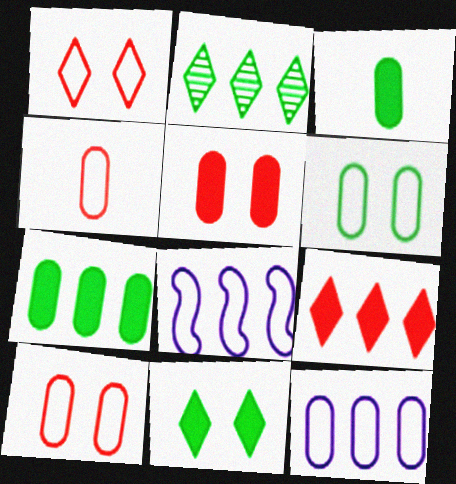[[4, 6, 12]]